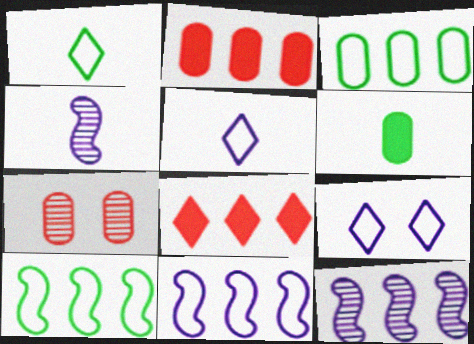[[3, 8, 12]]